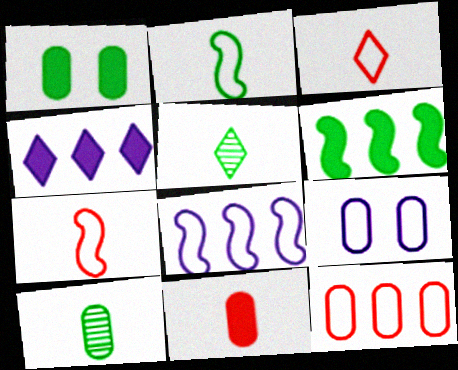[]